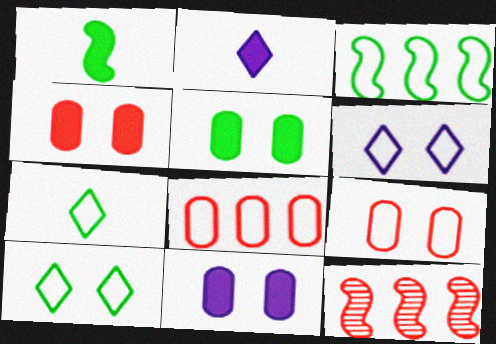[[4, 5, 11], 
[7, 11, 12]]